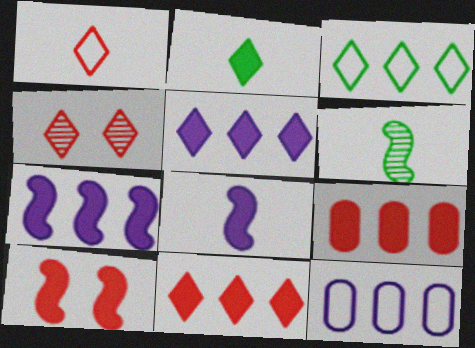[[1, 4, 11]]